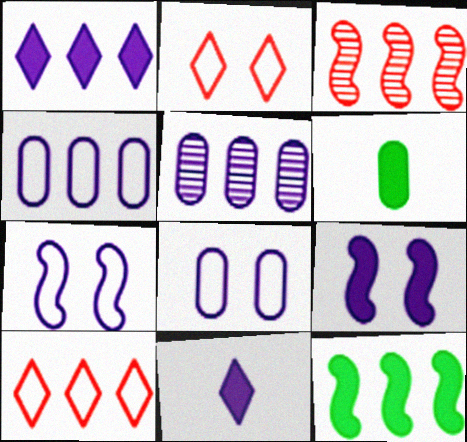[[5, 7, 11], 
[5, 10, 12]]